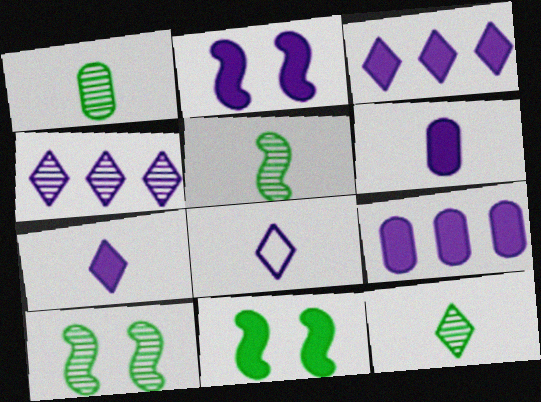[[1, 5, 12], 
[2, 3, 6], 
[2, 7, 9]]